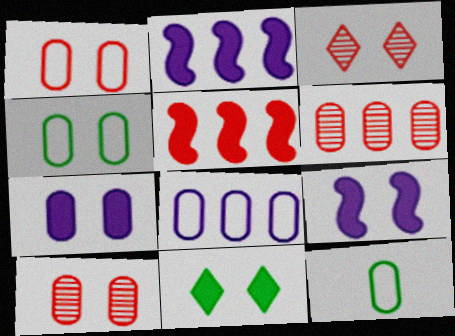[[1, 8, 12], 
[2, 3, 12], 
[3, 4, 9], 
[4, 7, 10], 
[6, 7, 12]]